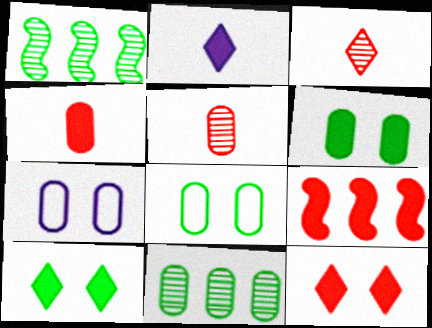[[2, 6, 9], 
[4, 7, 11], 
[4, 9, 12]]